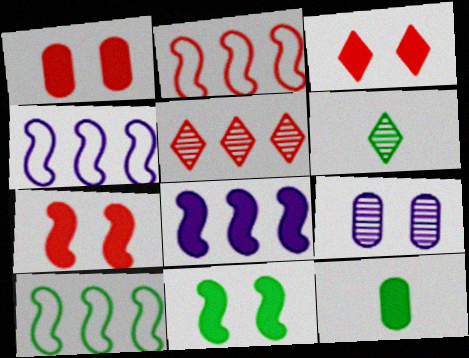[[1, 3, 7], 
[1, 4, 6], 
[2, 4, 10], 
[3, 8, 12]]